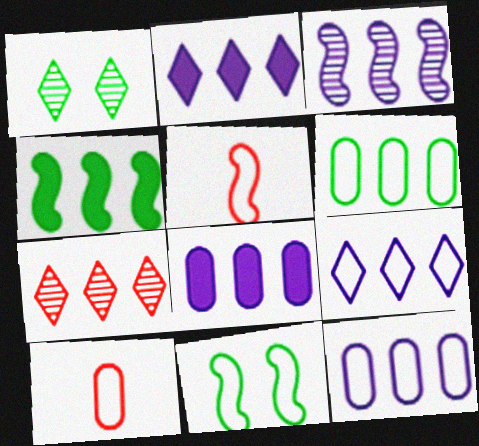[[1, 5, 8], 
[2, 3, 12], 
[3, 8, 9], 
[4, 7, 12], 
[9, 10, 11]]